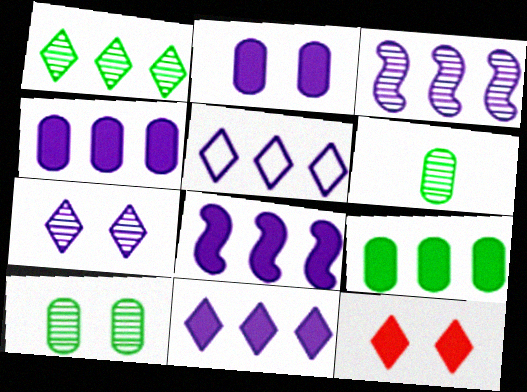[[3, 4, 5], 
[4, 8, 11]]